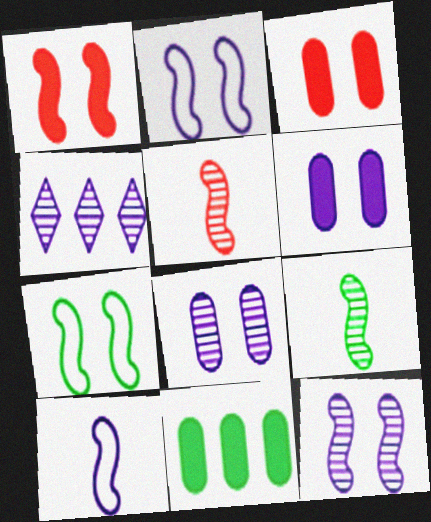[[1, 7, 12], 
[4, 6, 10]]